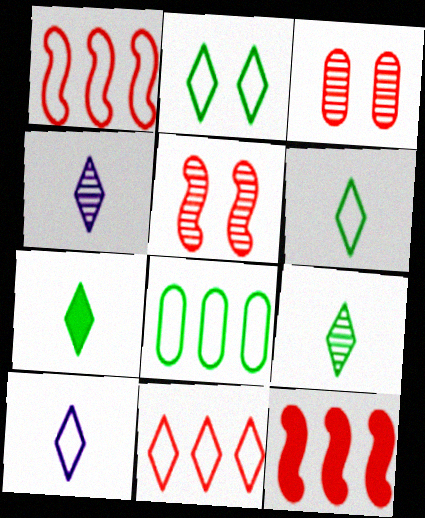[[2, 10, 11], 
[6, 7, 9]]